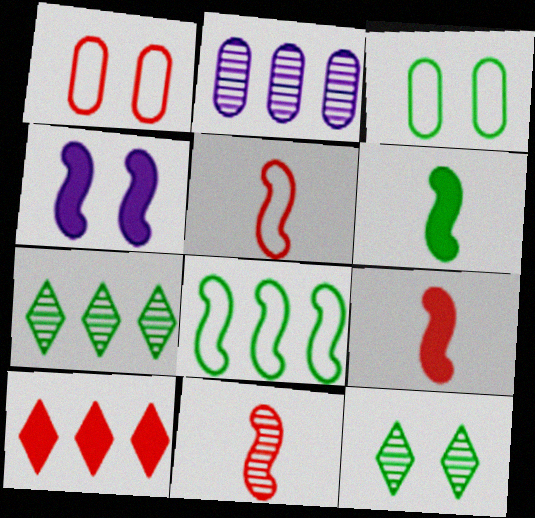[[1, 4, 12], 
[1, 10, 11], 
[2, 8, 10], 
[2, 11, 12], 
[3, 6, 7], 
[4, 8, 11], 
[5, 9, 11]]